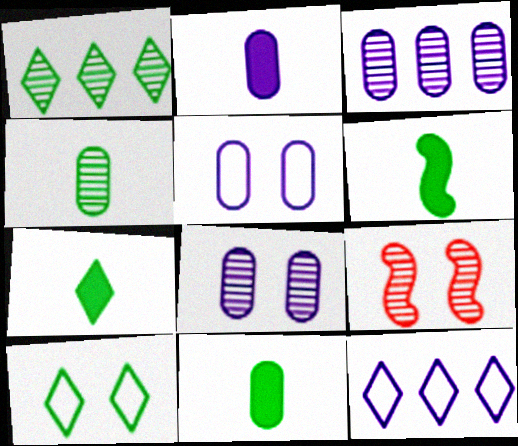[[1, 7, 10], 
[2, 3, 5], 
[6, 7, 11], 
[9, 11, 12]]